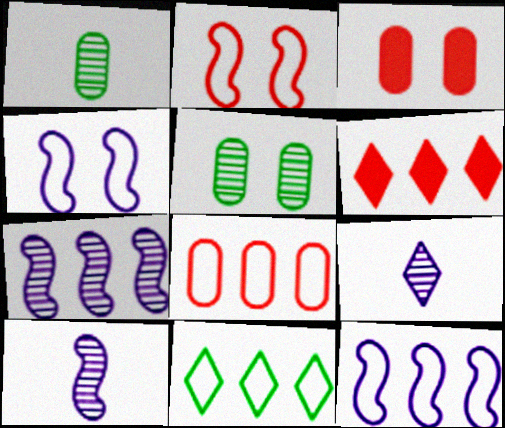[[1, 4, 6], 
[3, 10, 11], 
[8, 11, 12]]